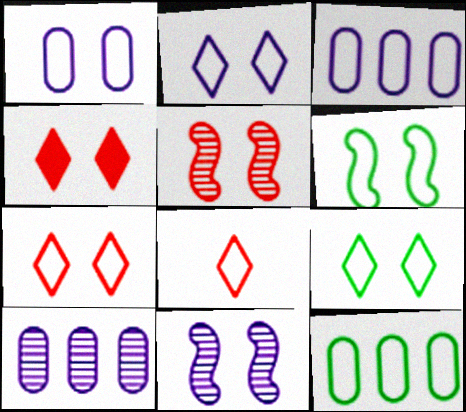[[1, 6, 7], 
[2, 7, 9], 
[3, 6, 8]]